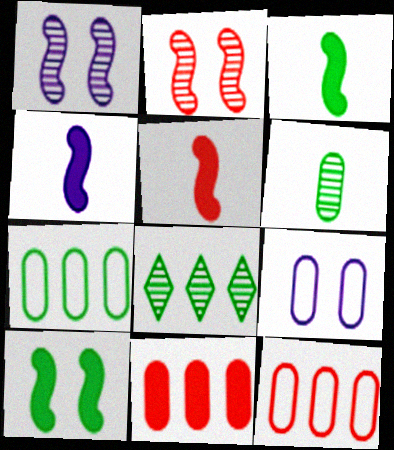[[3, 4, 5], 
[5, 8, 9], 
[6, 9, 11]]